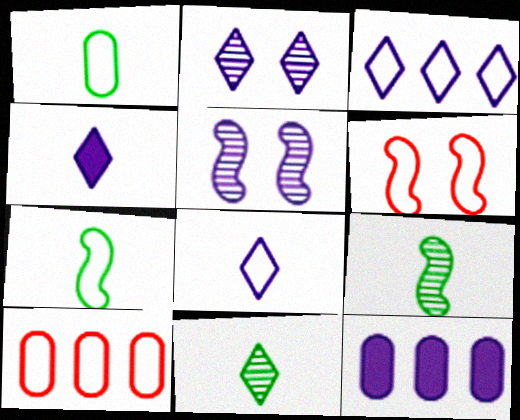[[1, 3, 6], 
[2, 3, 4], 
[5, 8, 12], 
[6, 11, 12]]